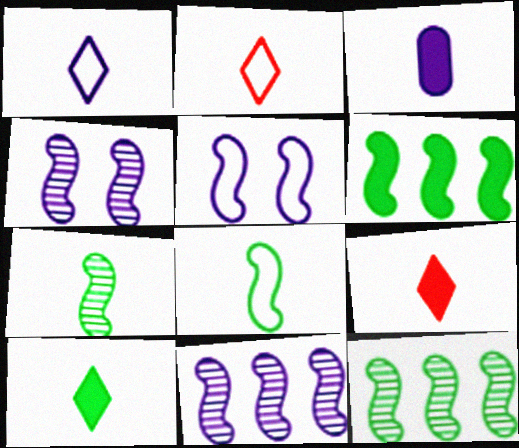[[2, 3, 7]]